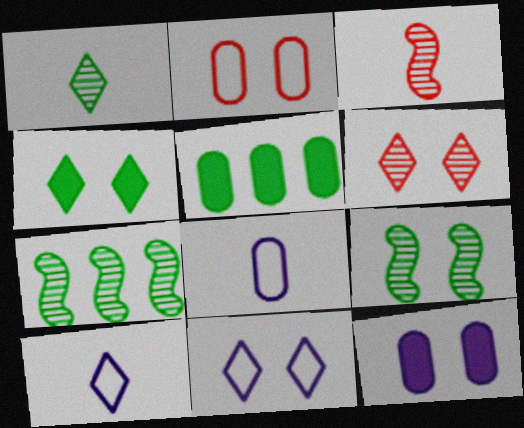[[3, 5, 11], 
[4, 6, 11]]